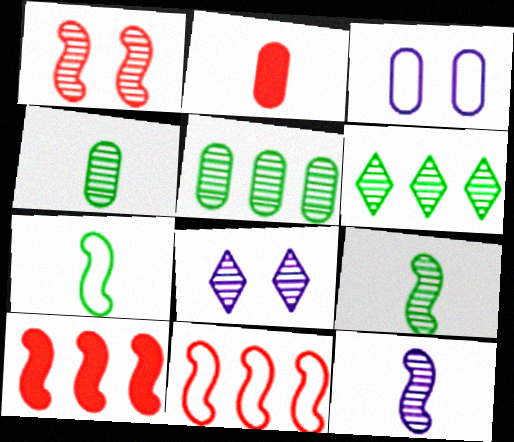[[2, 3, 5]]